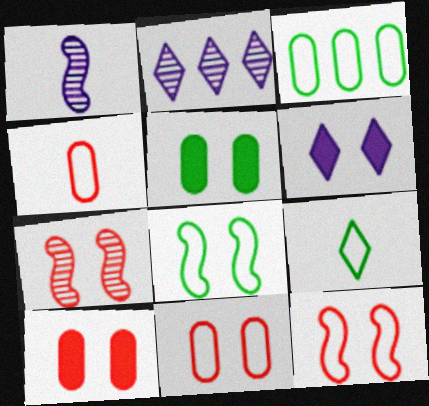[[3, 8, 9]]